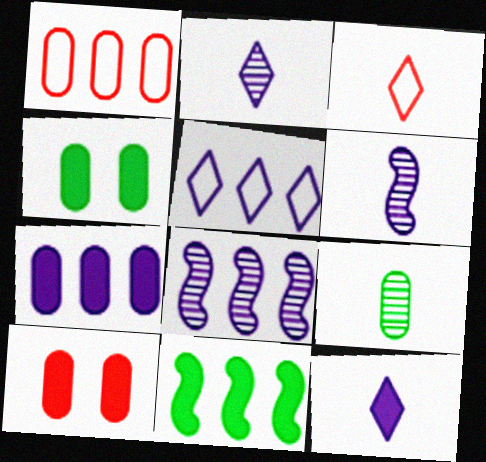[[3, 4, 8], 
[5, 7, 8], 
[10, 11, 12]]